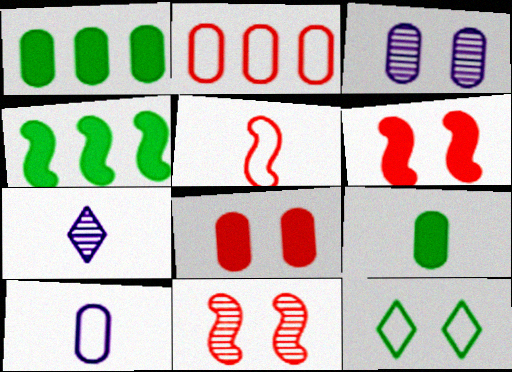[[2, 3, 9], 
[3, 6, 12], 
[5, 7, 9]]